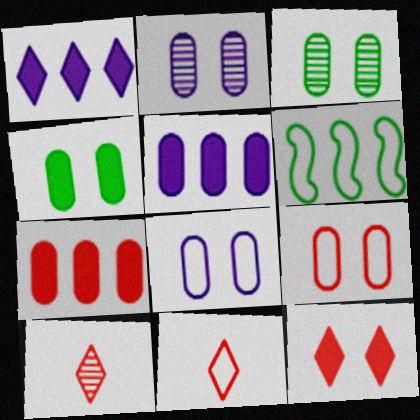[[2, 4, 9], 
[6, 8, 11]]